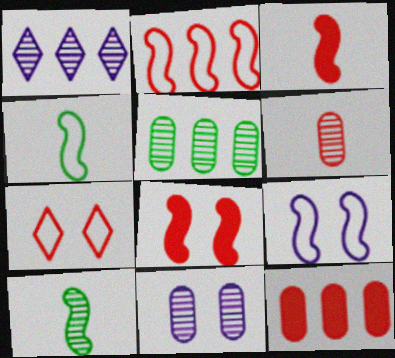[[2, 4, 9], 
[5, 6, 11]]